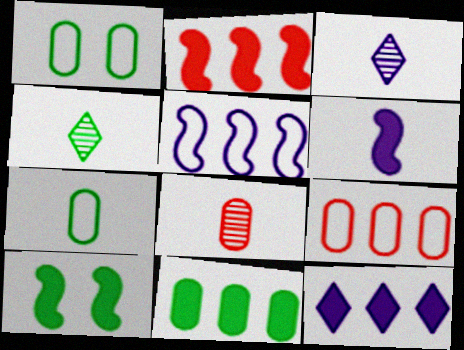[[1, 2, 3], 
[2, 6, 10], 
[2, 11, 12], 
[3, 9, 10]]